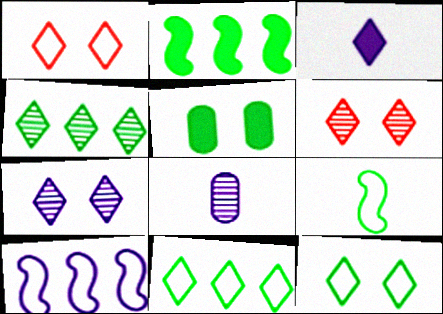[[1, 2, 8], 
[1, 3, 4], 
[3, 6, 11], 
[4, 5, 9]]